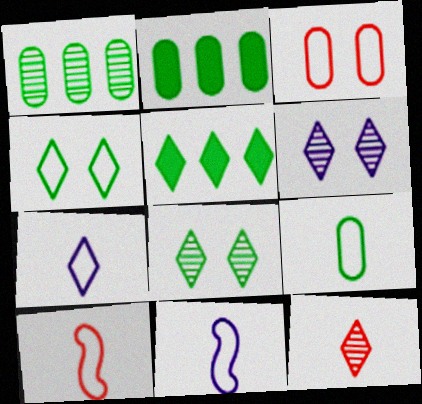[[2, 6, 10], 
[7, 9, 10]]